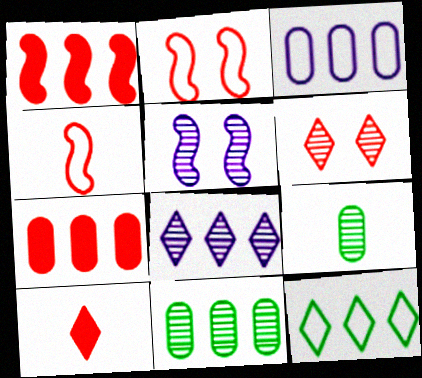[[3, 7, 11], 
[4, 6, 7]]